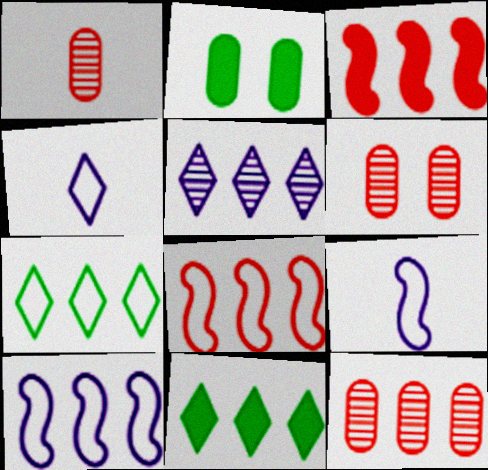[[1, 6, 12], 
[6, 9, 11], 
[10, 11, 12]]